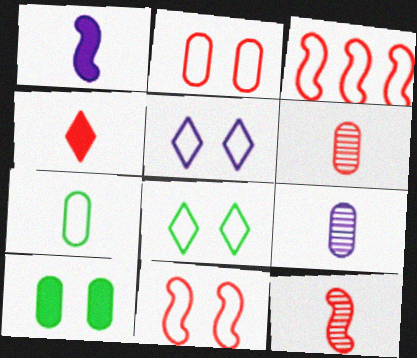[[3, 5, 7]]